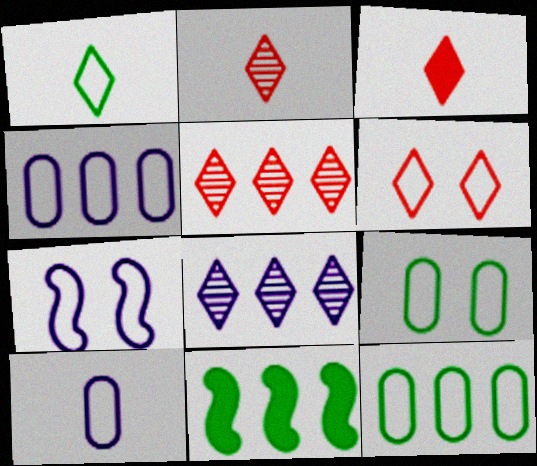[[3, 5, 6], 
[4, 5, 11], 
[6, 7, 9]]